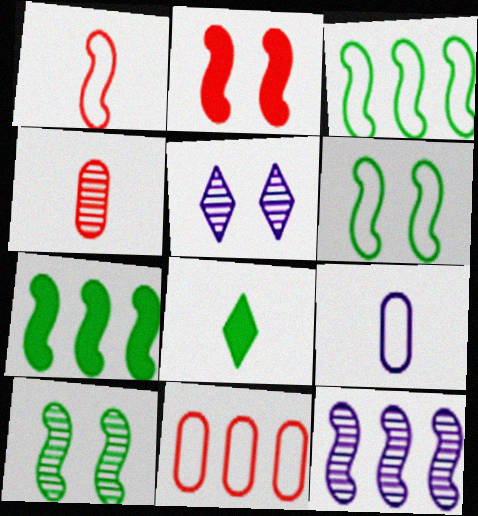[]